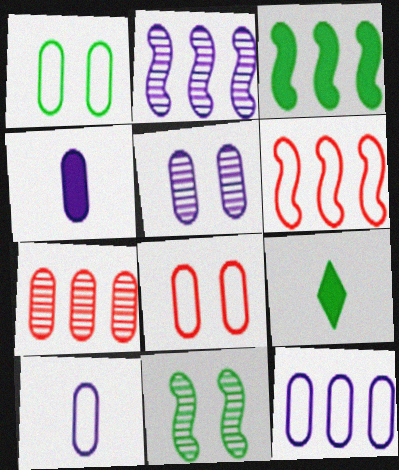[[1, 4, 7], 
[2, 3, 6], 
[2, 8, 9], 
[4, 5, 12], 
[5, 6, 9]]